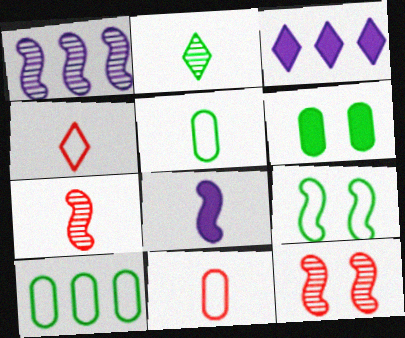[[1, 4, 6], 
[2, 8, 11], 
[3, 5, 12]]